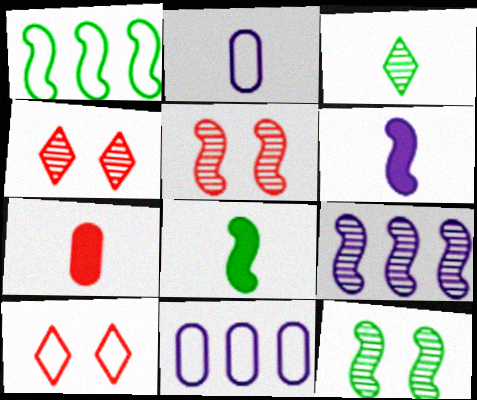[[1, 2, 10], 
[1, 5, 6], 
[1, 8, 12], 
[4, 8, 11]]